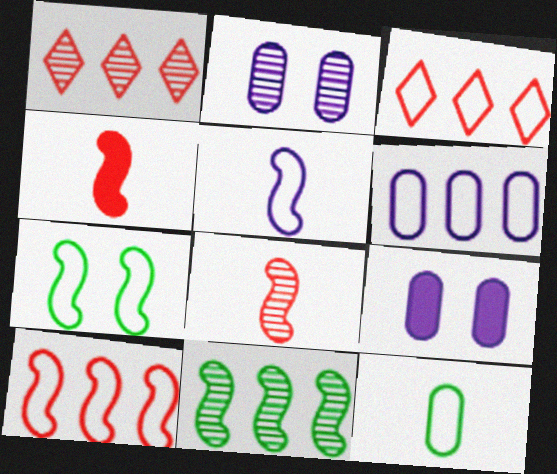[[5, 7, 10]]